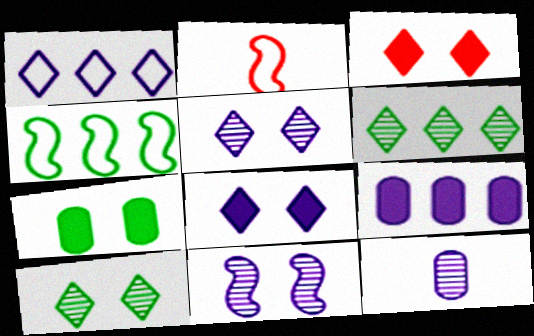[[2, 9, 10], 
[3, 4, 12]]